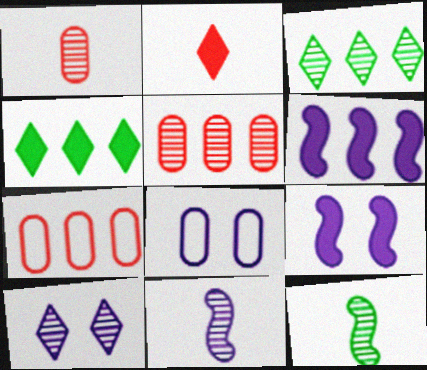[[3, 6, 7], 
[5, 10, 12], 
[8, 9, 10]]